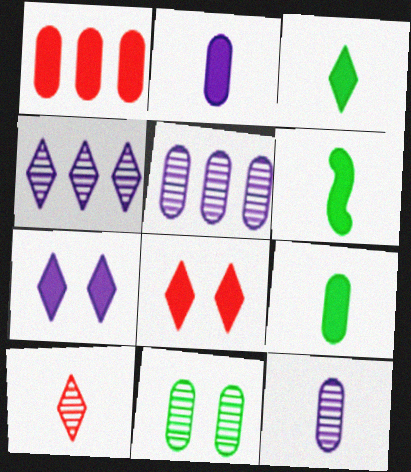[[1, 6, 7], 
[3, 6, 9]]